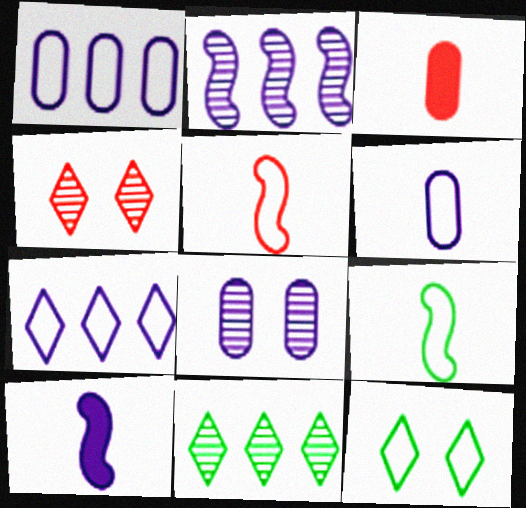[[1, 5, 12], 
[2, 3, 12], 
[7, 8, 10]]